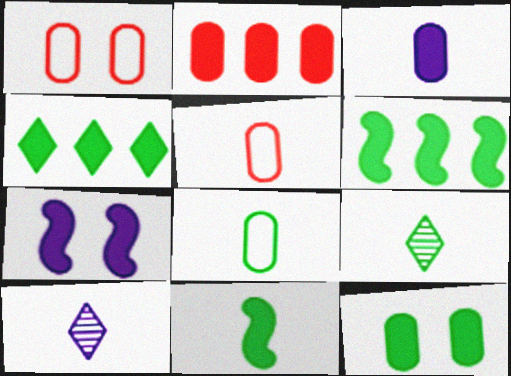[[1, 6, 10], 
[2, 3, 12], 
[4, 11, 12], 
[5, 10, 11], 
[8, 9, 11]]